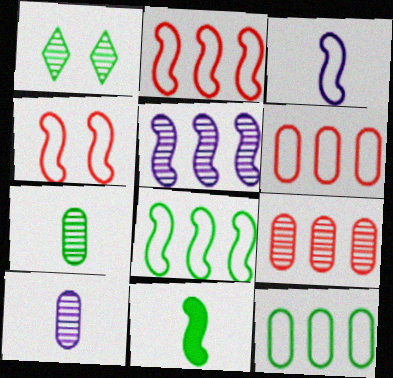[[1, 11, 12], 
[3, 4, 8], 
[4, 5, 11]]